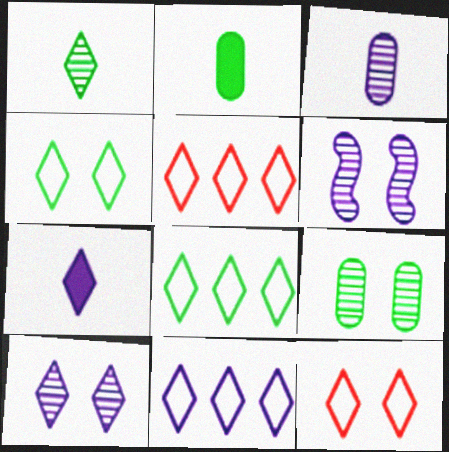[[2, 5, 6], 
[5, 8, 11], 
[7, 10, 11]]